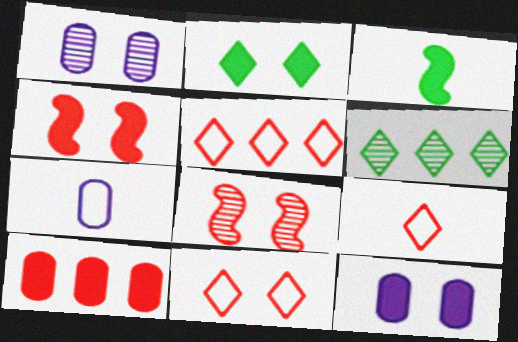[[1, 3, 5], 
[2, 4, 12], 
[4, 6, 7], 
[5, 9, 11], 
[8, 9, 10]]